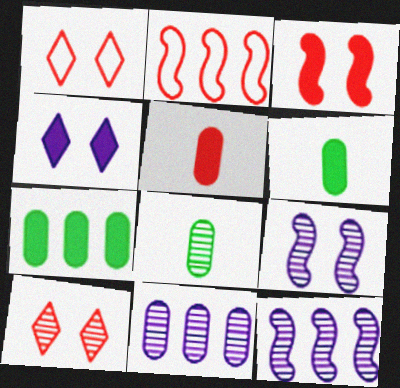[[1, 6, 12], 
[2, 4, 8], 
[2, 5, 10], 
[8, 10, 12]]